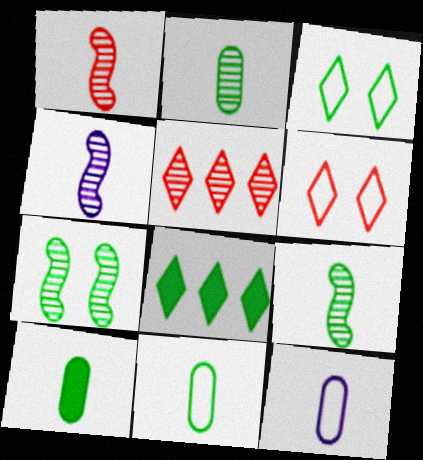[[1, 4, 9], 
[2, 10, 11], 
[7, 8, 11]]